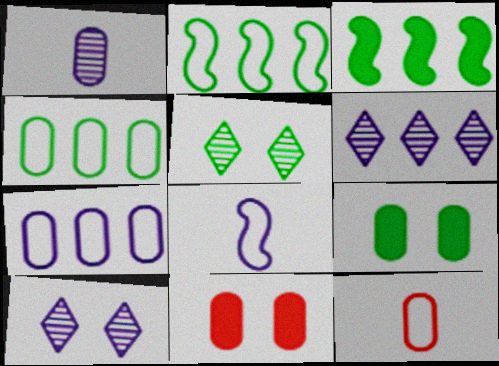[[1, 4, 11], 
[3, 10, 12]]